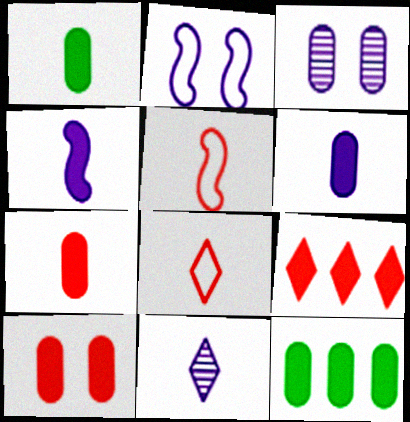[[1, 5, 11], 
[1, 6, 7], 
[6, 10, 12]]